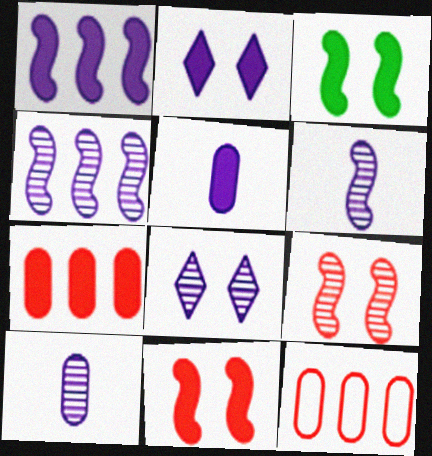[[1, 2, 5], 
[4, 8, 10]]